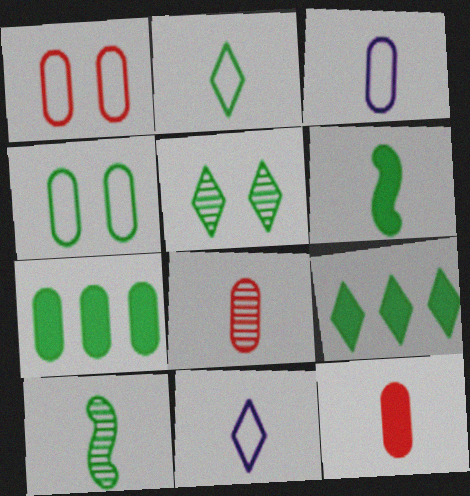[[2, 5, 9], 
[4, 9, 10], 
[6, 8, 11], 
[10, 11, 12]]